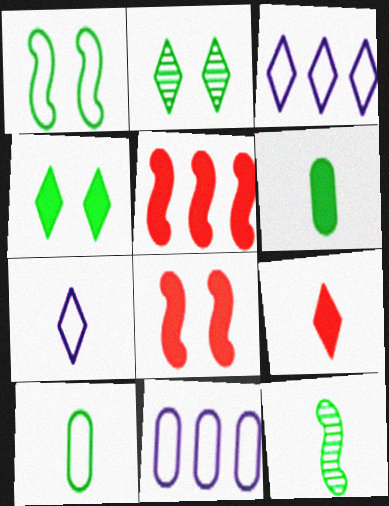[[2, 3, 9]]